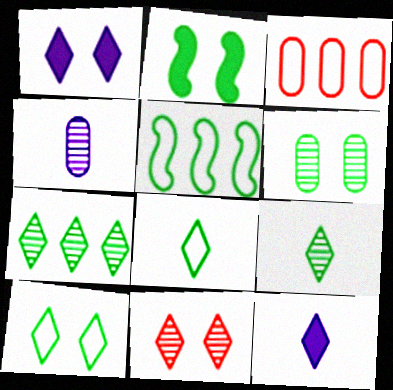[[1, 10, 11], 
[2, 6, 10]]